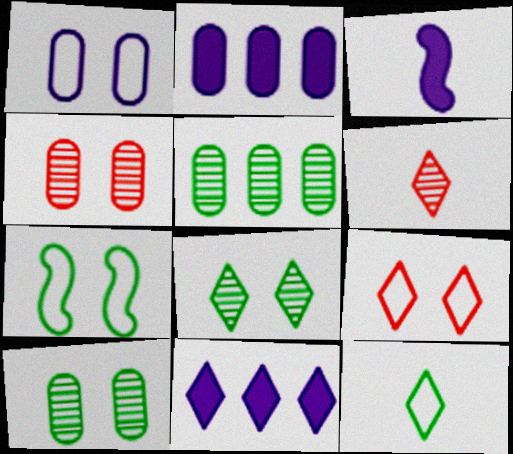[[1, 7, 9], 
[2, 6, 7], 
[3, 5, 9]]